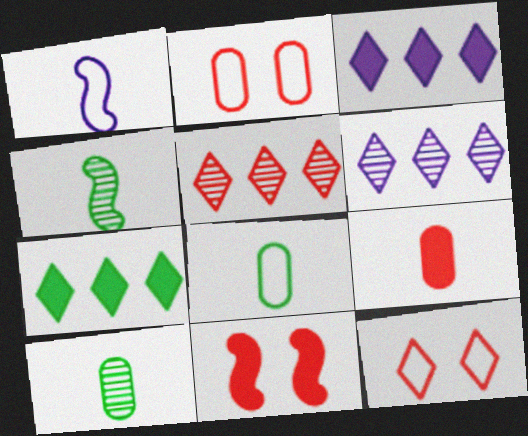[[2, 3, 4], 
[6, 8, 11]]